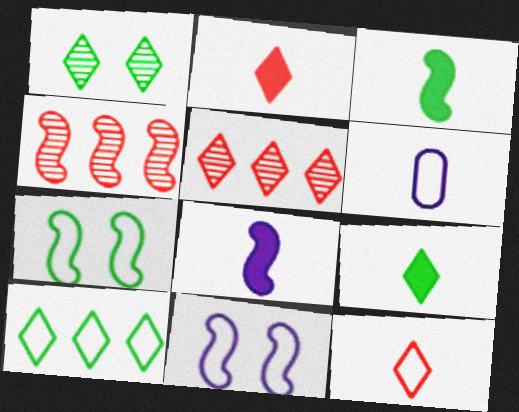[[1, 9, 10], 
[3, 4, 11], 
[4, 7, 8]]